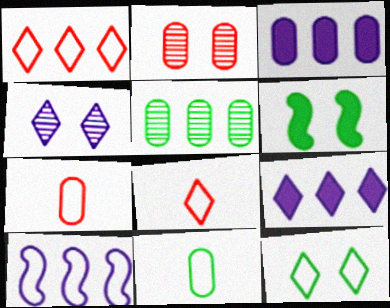[[2, 3, 11], 
[7, 10, 12]]